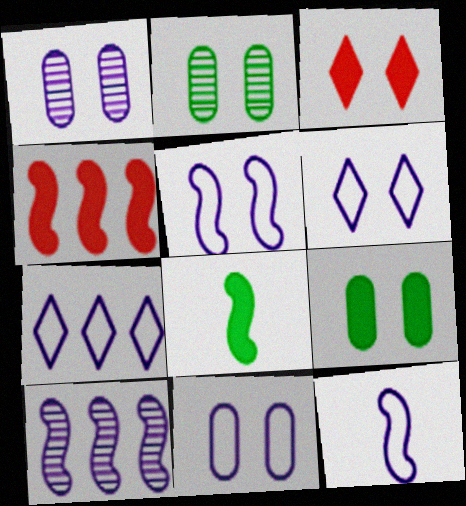[[2, 3, 5], 
[5, 6, 11], 
[7, 11, 12]]